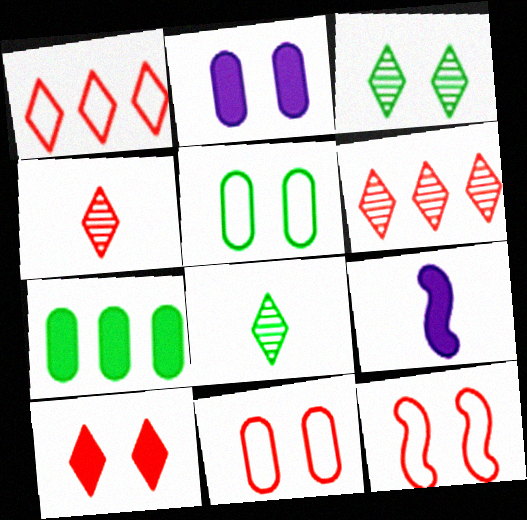[[1, 4, 10], 
[2, 3, 12], 
[5, 6, 9], 
[7, 9, 10]]